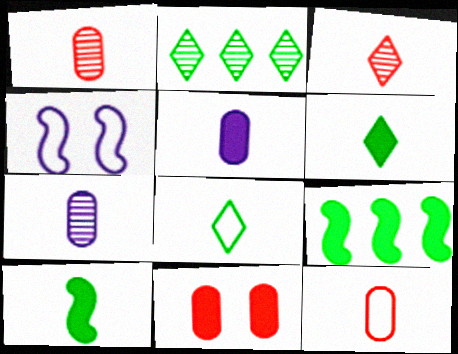[]